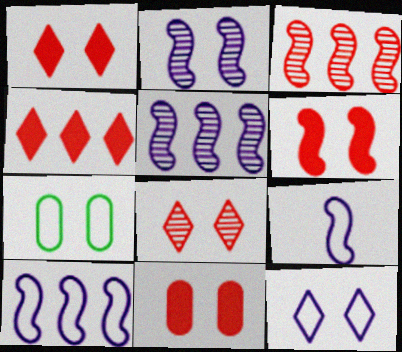[[1, 2, 7], 
[1, 6, 11]]